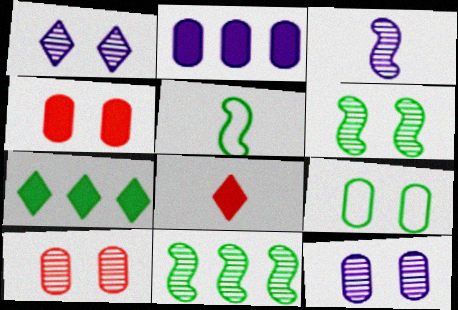[[1, 6, 10], 
[4, 9, 12]]